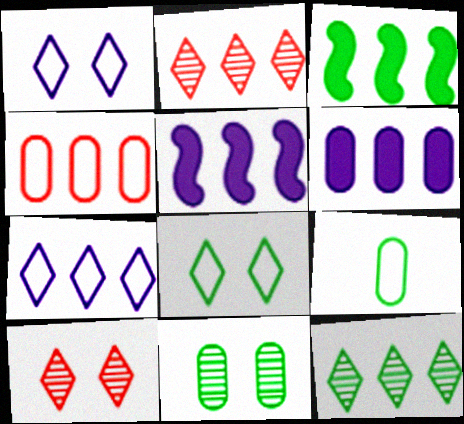[[4, 5, 12], 
[5, 9, 10]]